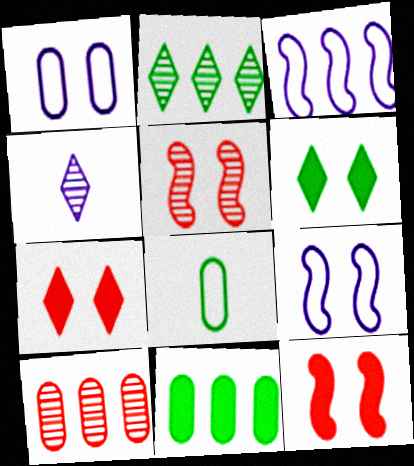[[1, 5, 6]]